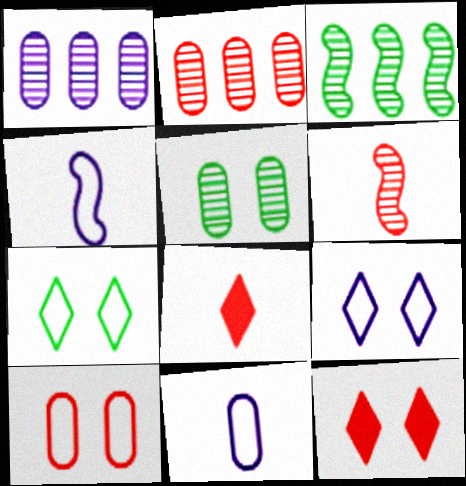[[3, 11, 12]]